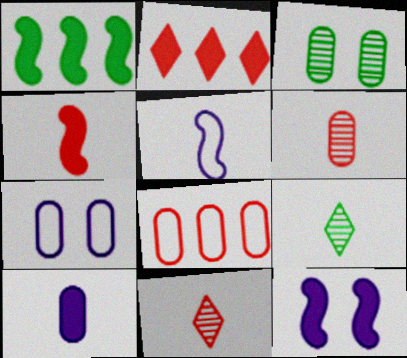[[1, 4, 12], 
[1, 7, 11], 
[2, 3, 5], 
[3, 8, 10], 
[8, 9, 12]]